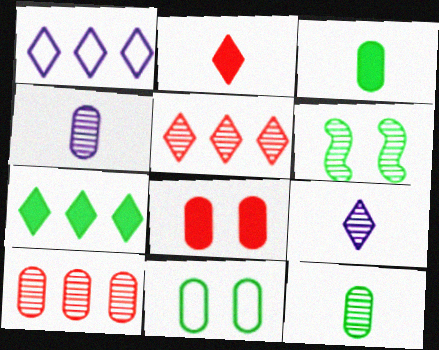[[1, 5, 7], 
[4, 5, 6], 
[6, 9, 10]]